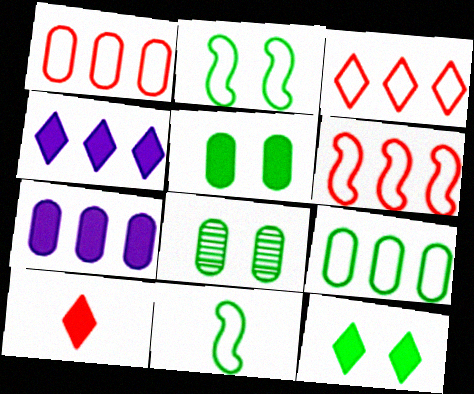[[1, 3, 6], 
[2, 8, 12], 
[4, 10, 12]]